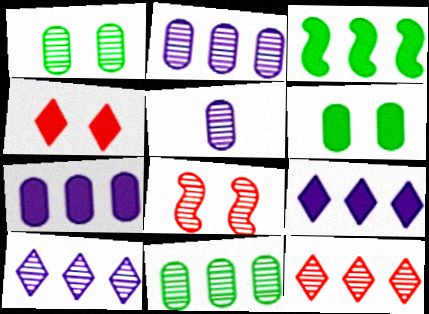[]